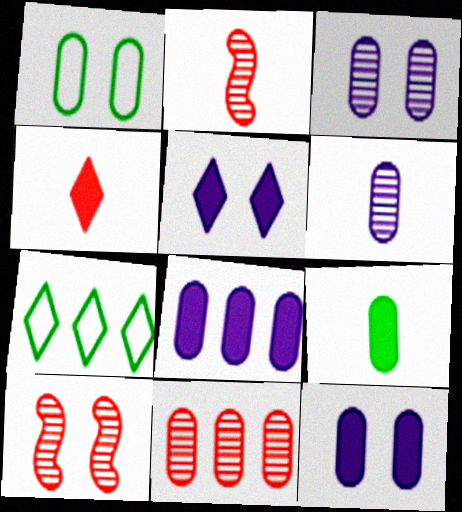[[1, 5, 10], 
[2, 7, 12]]